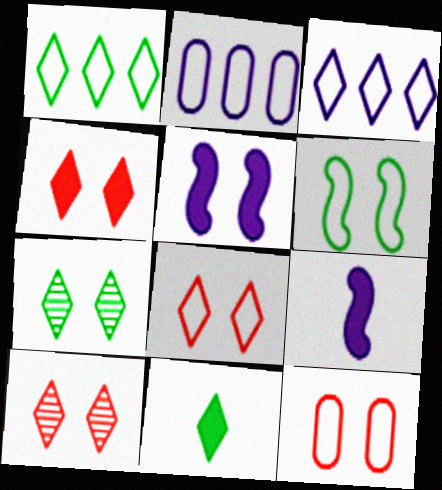[[1, 7, 11], 
[3, 10, 11], 
[4, 8, 10], 
[5, 7, 12]]